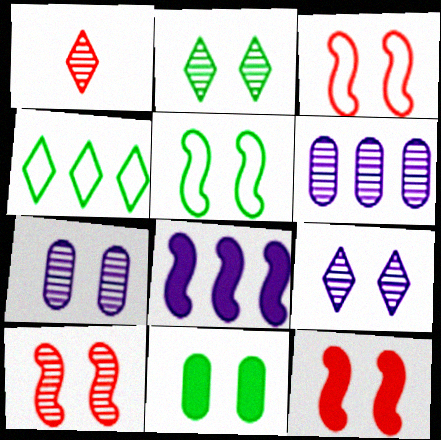[[2, 5, 11], 
[2, 7, 10], 
[3, 9, 11], 
[3, 10, 12]]